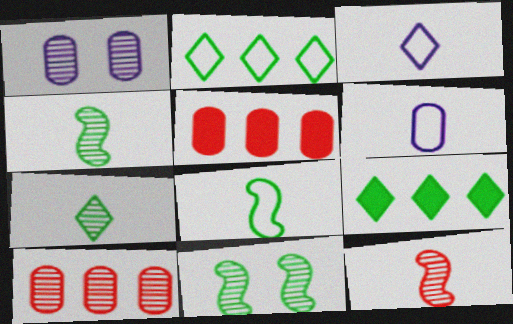[[3, 5, 11]]